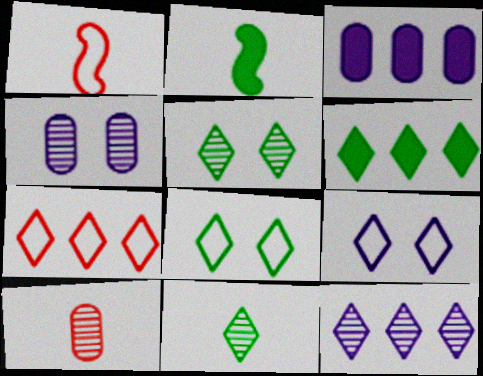[[1, 3, 5], 
[1, 4, 6], 
[2, 4, 7], 
[6, 7, 12], 
[6, 8, 11]]